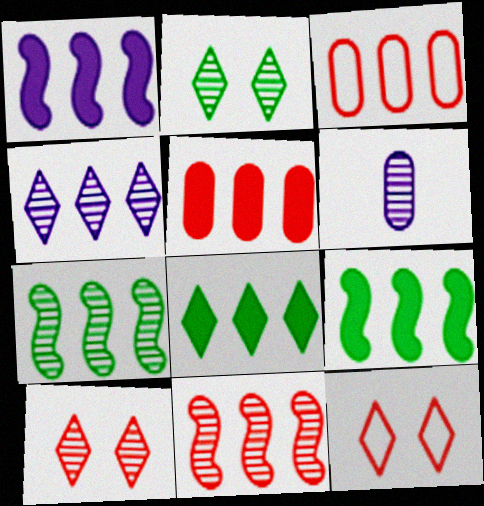[[1, 5, 8], 
[2, 6, 11], 
[3, 4, 9], 
[6, 7, 10], 
[6, 9, 12]]